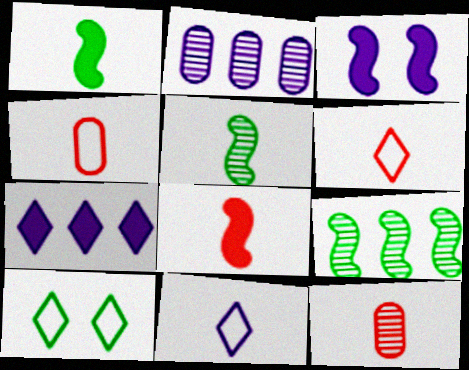[[1, 11, 12], 
[2, 3, 11], 
[2, 8, 10], 
[6, 8, 12]]